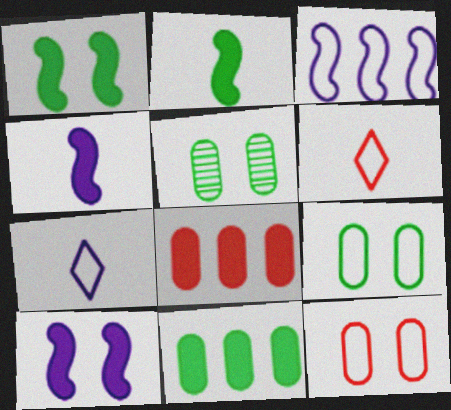[[3, 6, 9]]